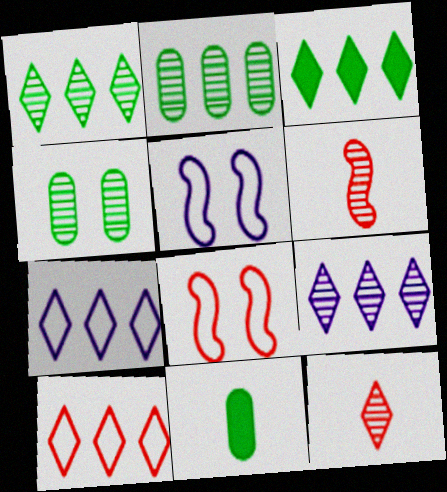[[3, 9, 10], 
[4, 6, 9], 
[8, 9, 11]]